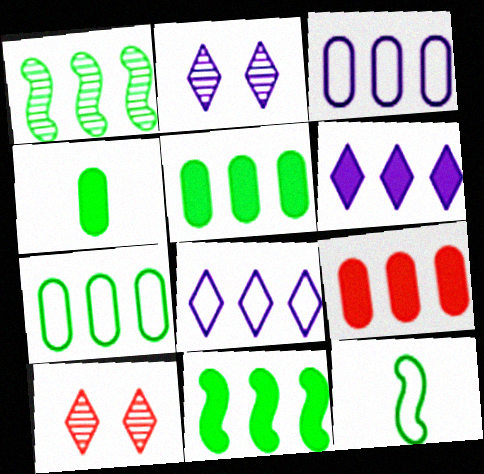[[1, 8, 9], 
[2, 9, 12], 
[6, 9, 11]]